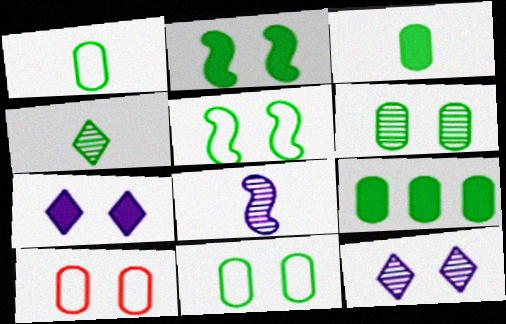[[1, 6, 9], 
[2, 10, 12], 
[4, 5, 9]]